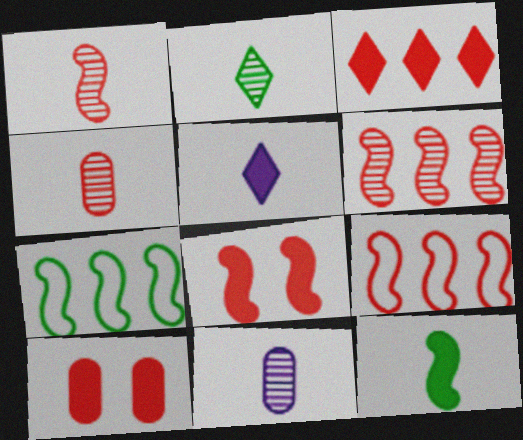[[1, 2, 11], 
[1, 8, 9]]